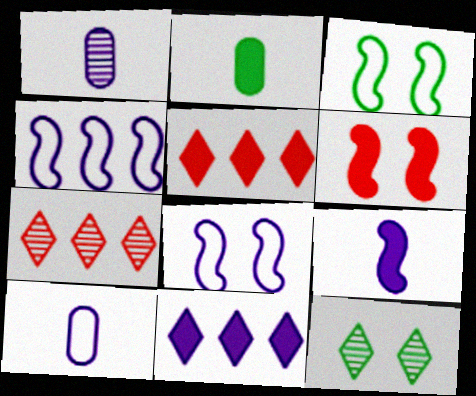[[1, 3, 5], 
[1, 8, 11], 
[2, 6, 11], 
[2, 7, 8]]